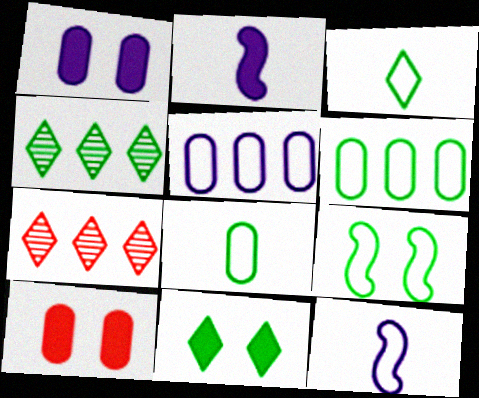[[3, 4, 11], 
[3, 6, 9], 
[4, 10, 12]]